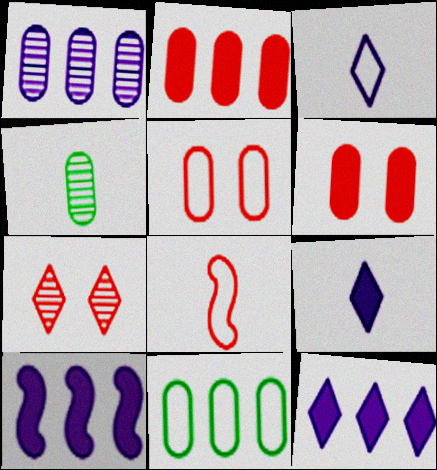[[1, 2, 11], 
[2, 7, 8], 
[4, 8, 9]]